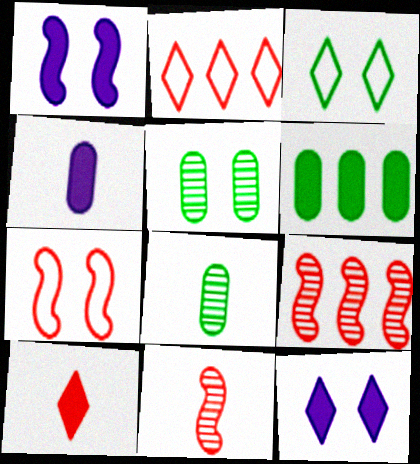[[1, 2, 8], 
[1, 6, 10], 
[3, 4, 9], 
[5, 7, 12]]